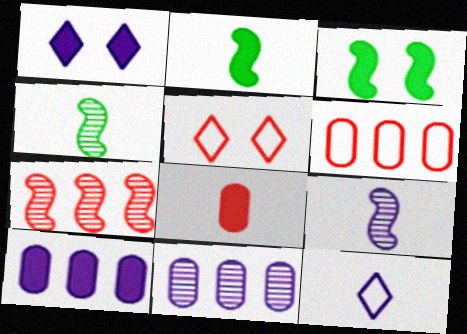[[1, 4, 6], 
[2, 5, 11], 
[4, 5, 10], 
[4, 8, 12], 
[5, 7, 8]]